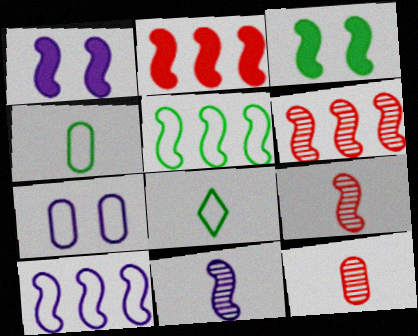[[1, 5, 9], 
[1, 10, 11], 
[3, 9, 10]]